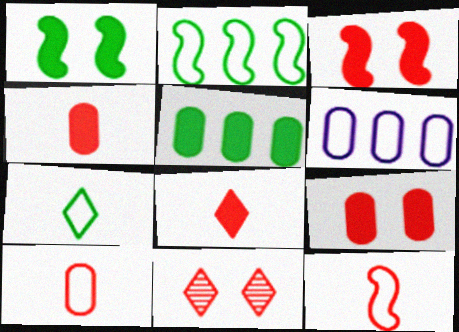[]